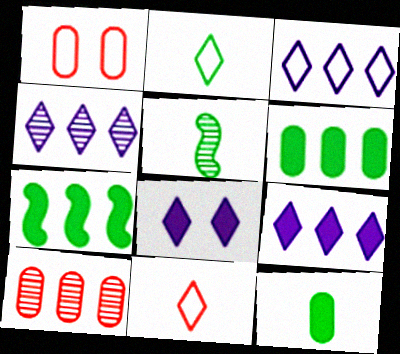[[1, 5, 9], 
[2, 5, 12], 
[3, 4, 9], 
[3, 7, 10]]